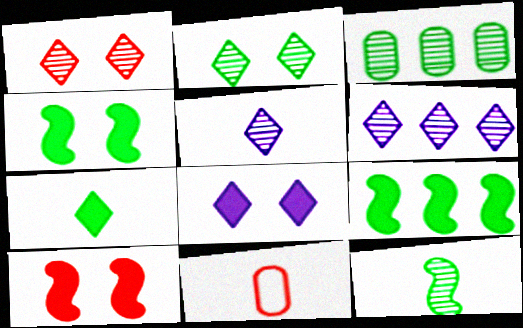[[2, 3, 12], 
[4, 6, 11]]